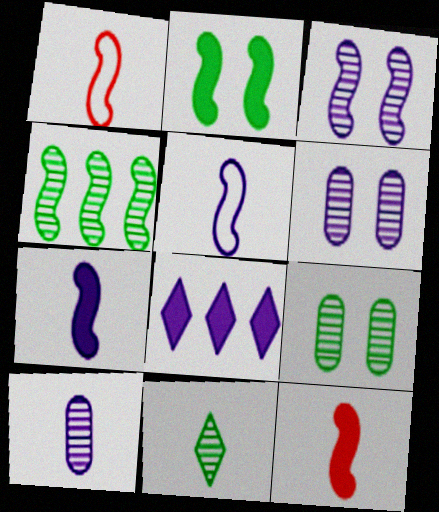[[1, 8, 9], 
[4, 9, 11], 
[5, 6, 8]]